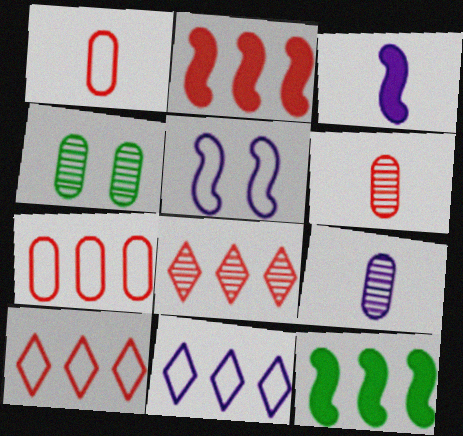[[2, 7, 8], 
[3, 4, 10]]